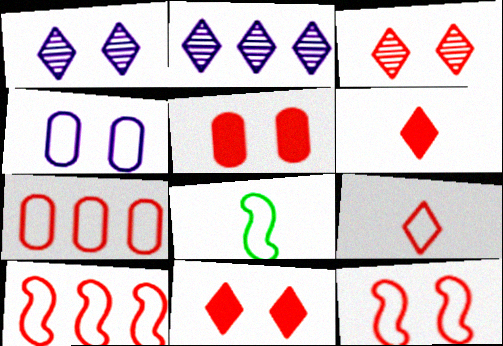[[2, 5, 8], 
[3, 5, 12], 
[7, 9, 12]]